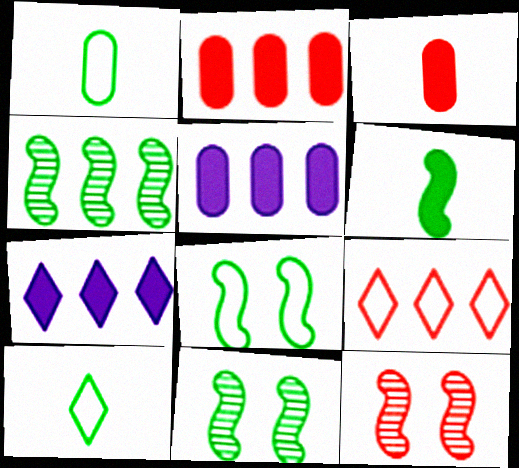[[1, 7, 12], 
[3, 9, 12], 
[4, 5, 9], 
[4, 6, 8], 
[5, 10, 12]]